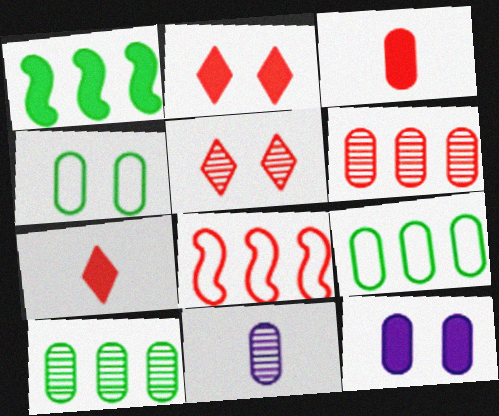[[1, 7, 12], 
[3, 5, 8]]